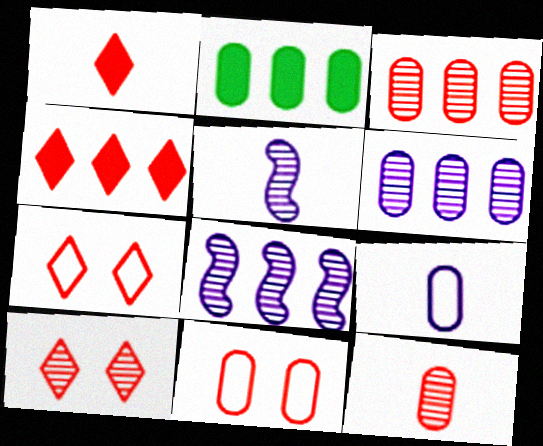[[2, 5, 7]]